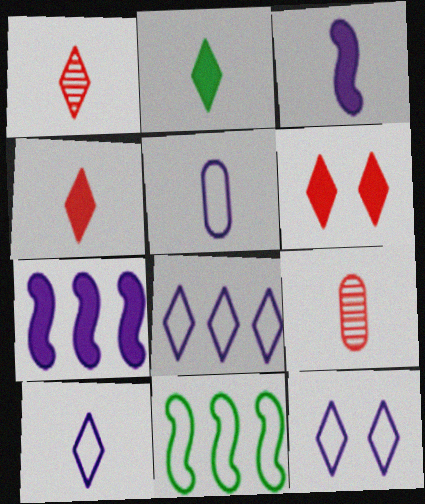[[1, 2, 10], 
[8, 10, 12]]